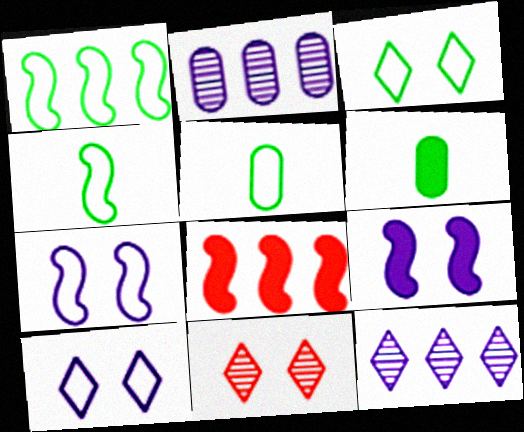[[1, 3, 5]]